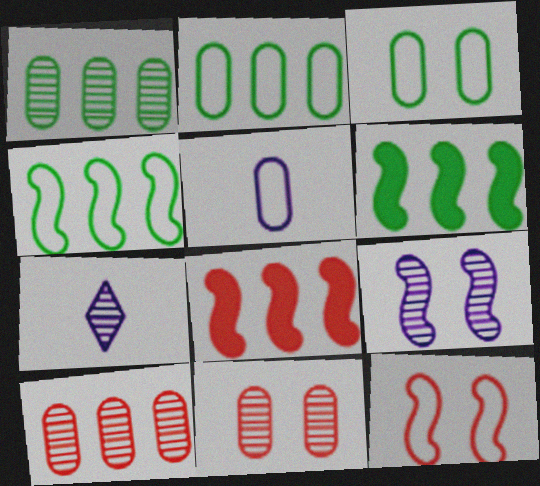[[3, 7, 8]]